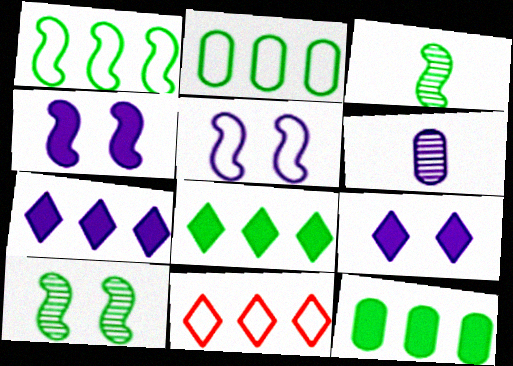[[5, 6, 7]]